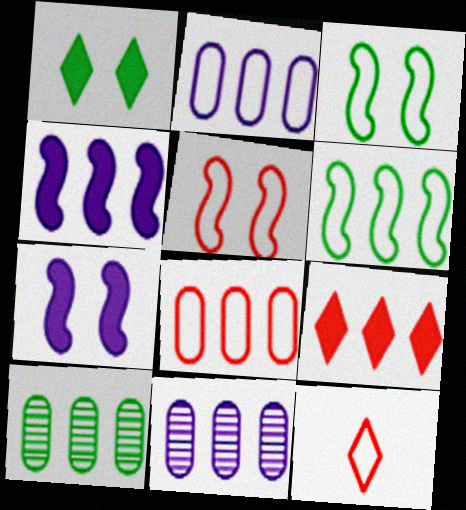[[2, 3, 12], 
[5, 8, 12], 
[6, 9, 11], 
[7, 10, 12]]